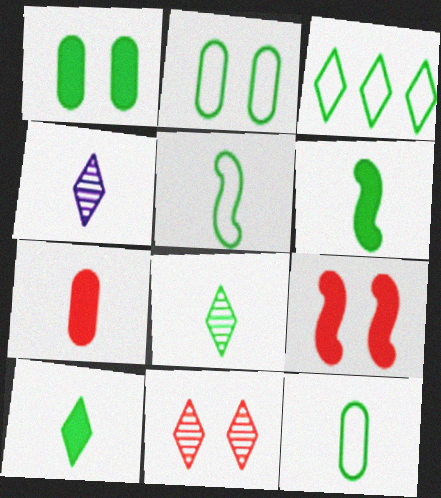[[2, 3, 5], 
[4, 5, 7], 
[6, 8, 12]]